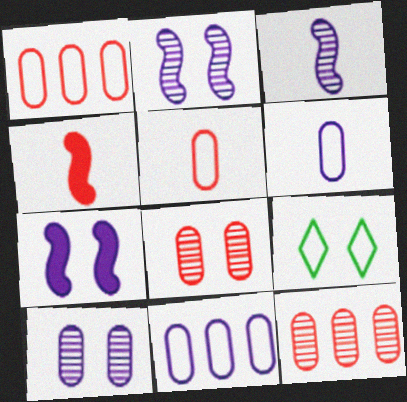[[7, 8, 9]]